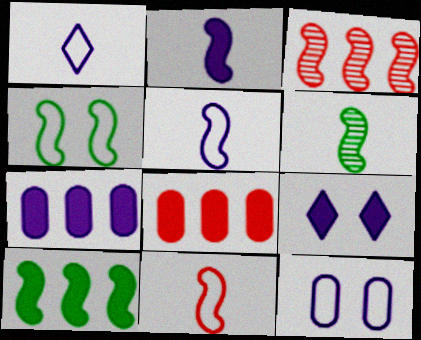[[2, 3, 4], 
[2, 6, 11], 
[2, 7, 9], 
[4, 6, 10]]